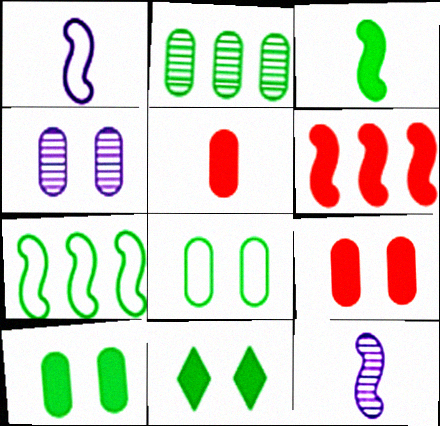[[4, 8, 9]]